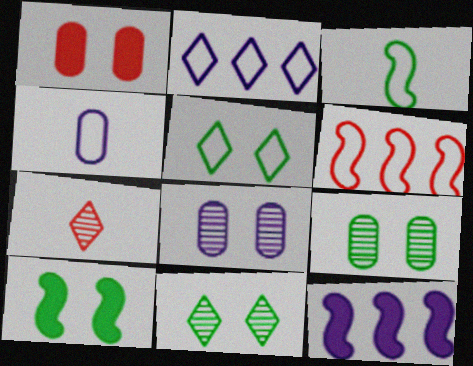[[1, 6, 7], 
[4, 5, 6], 
[5, 9, 10]]